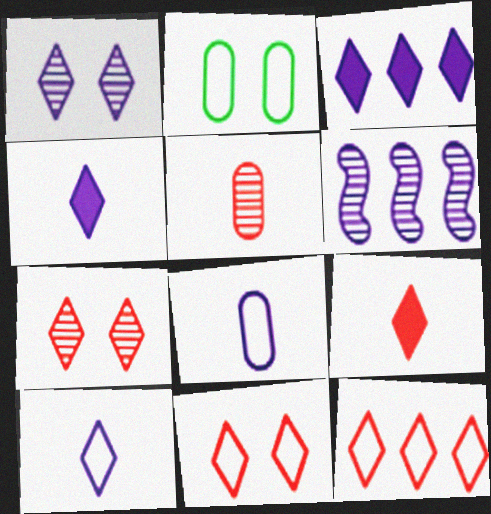[[1, 3, 10], 
[2, 6, 9], 
[7, 9, 12]]